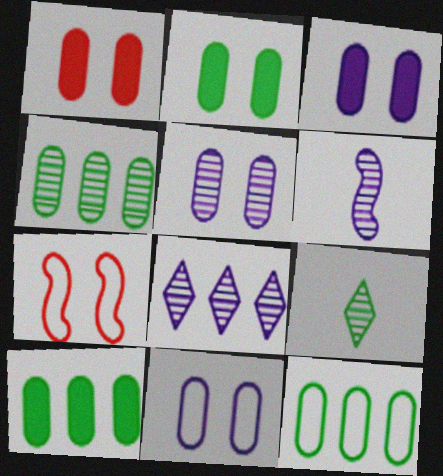[[1, 2, 3], 
[3, 5, 11], 
[4, 10, 12], 
[5, 6, 8]]